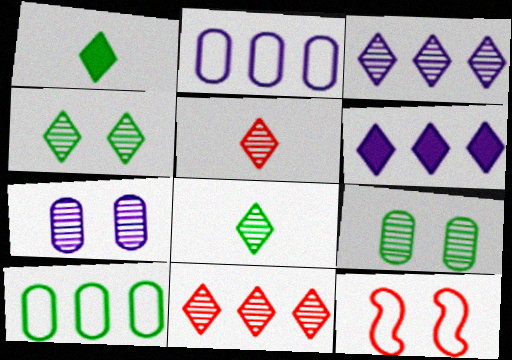[[3, 4, 5]]